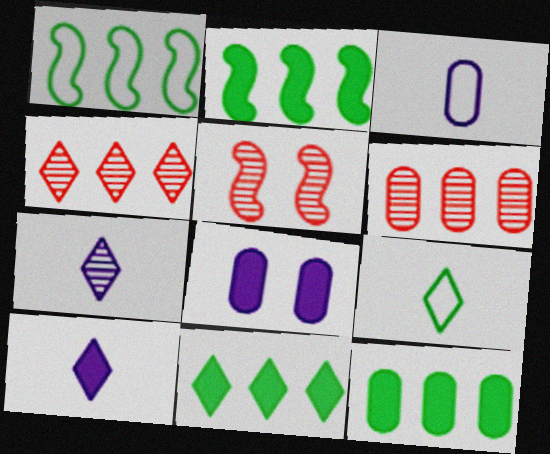[[2, 11, 12], 
[3, 5, 11]]